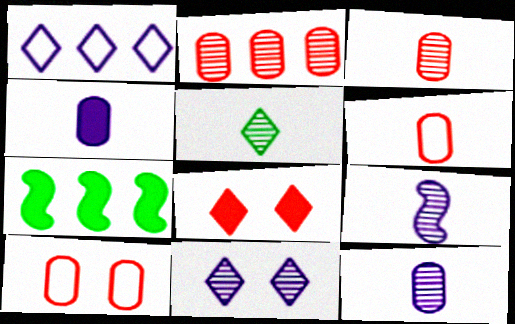[[1, 2, 7], 
[1, 5, 8], 
[3, 5, 9], 
[4, 7, 8], 
[6, 7, 11]]